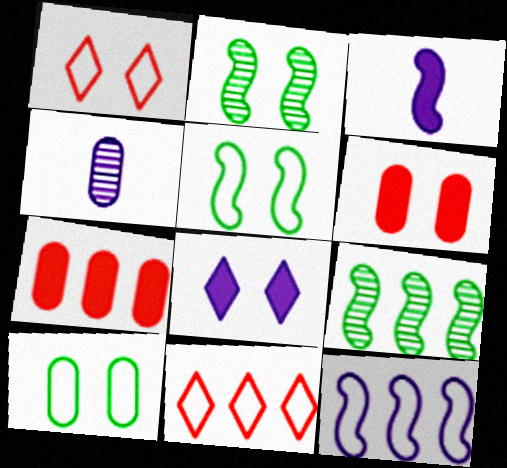[[4, 7, 10], 
[4, 8, 12]]